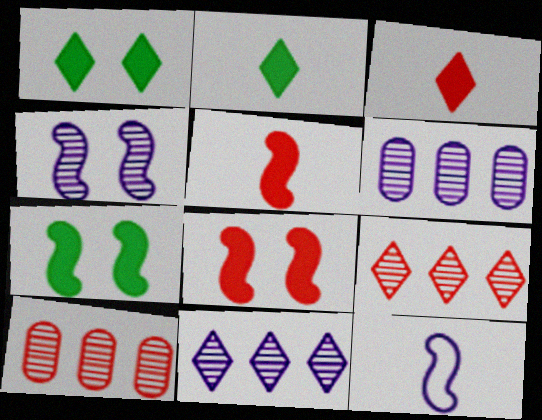[[1, 10, 12]]